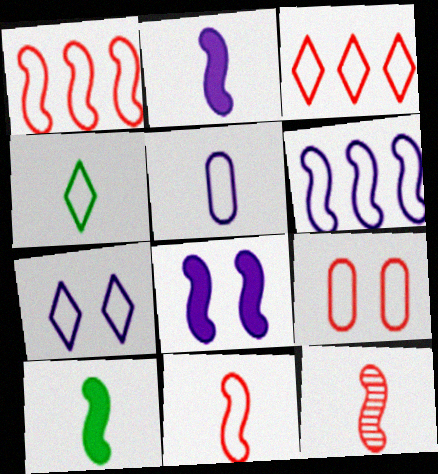[[3, 4, 7], 
[3, 9, 11], 
[4, 5, 11], 
[4, 6, 9], 
[5, 6, 7]]